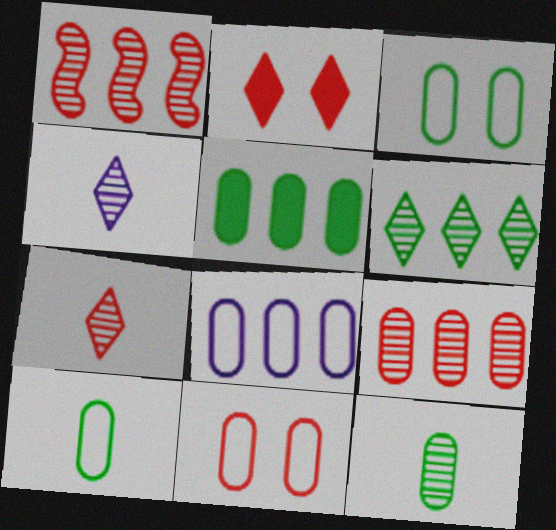[[3, 5, 12], 
[5, 8, 9], 
[8, 10, 11]]